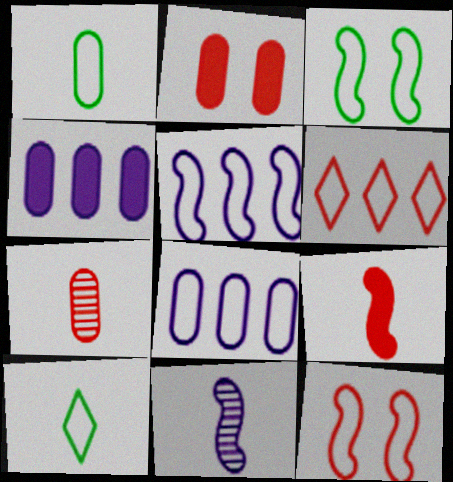[[8, 10, 12]]